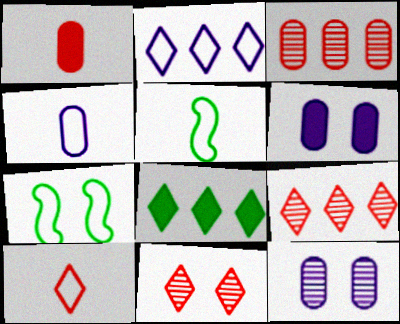[[2, 8, 9], 
[4, 5, 10], 
[5, 6, 9], 
[6, 7, 11]]